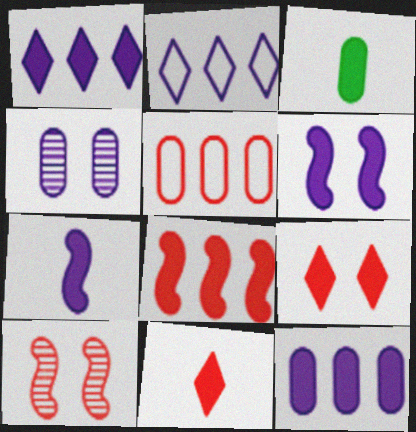[[2, 3, 10], 
[2, 4, 7], 
[3, 4, 5], 
[3, 7, 11], 
[5, 10, 11]]